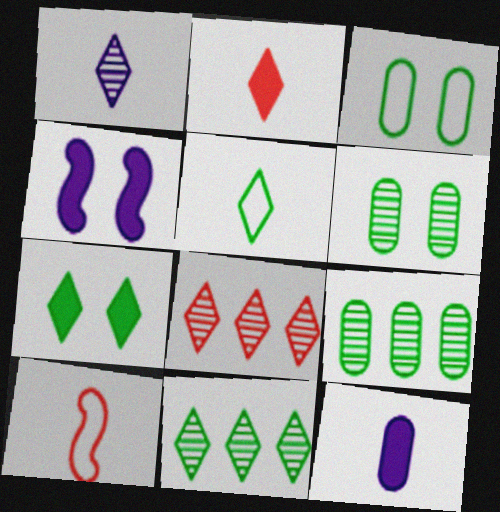[[1, 2, 5], 
[5, 7, 11]]